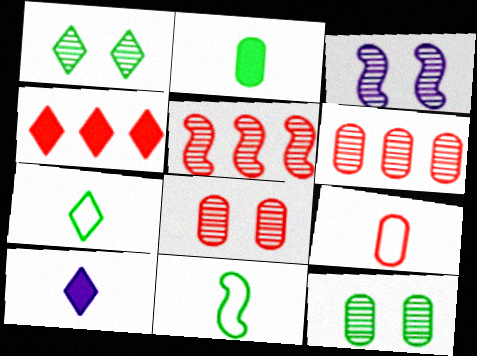[[1, 3, 8]]